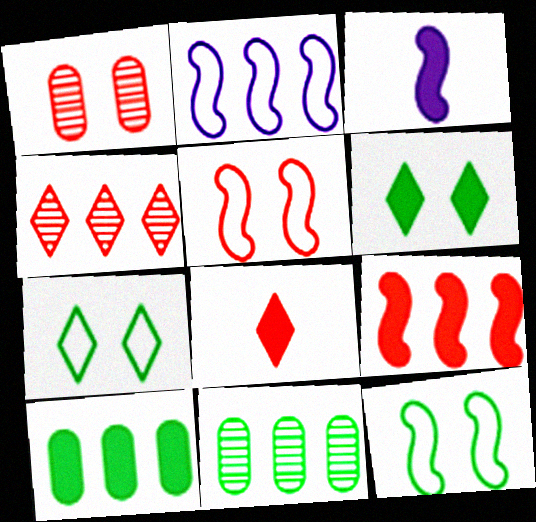[[2, 4, 10]]